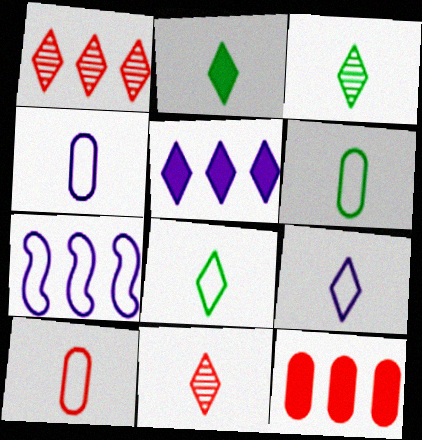[[2, 3, 8], 
[2, 9, 11], 
[4, 6, 10]]